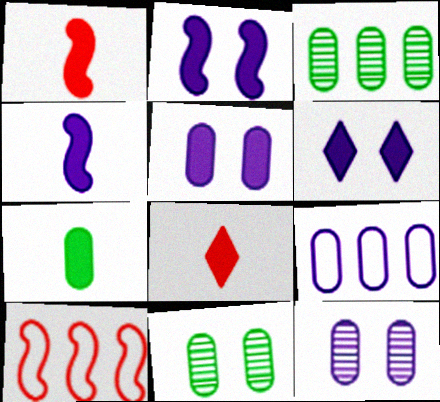[[2, 5, 6], 
[4, 7, 8]]